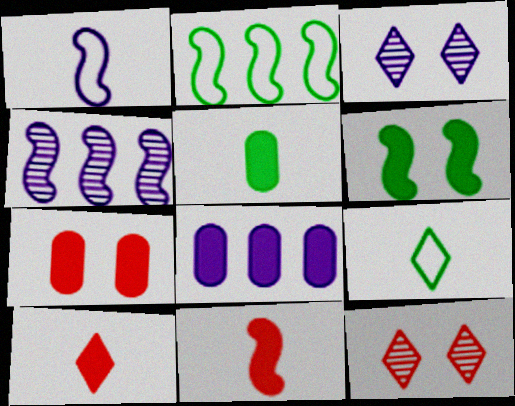[[1, 3, 8], 
[4, 7, 9], 
[5, 7, 8], 
[6, 8, 10]]